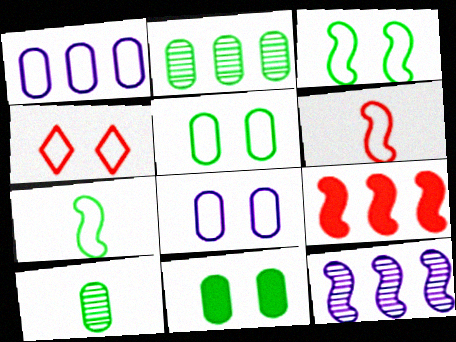[[1, 4, 7], 
[3, 4, 8]]